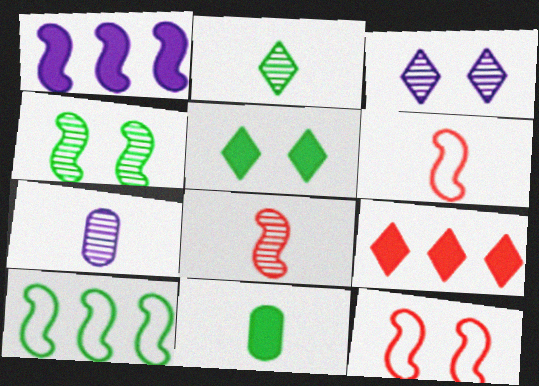[[1, 4, 6], 
[2, 7, 8]]